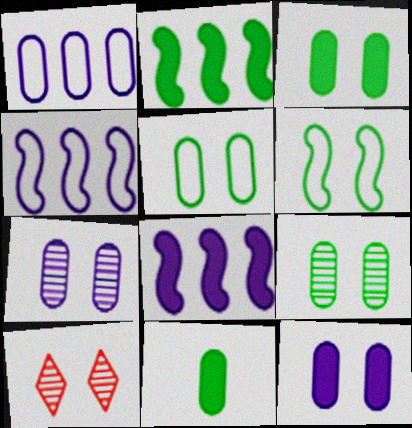[[3, 5, 9], 
[4, 10, 11], 
[6, 10, 12]]